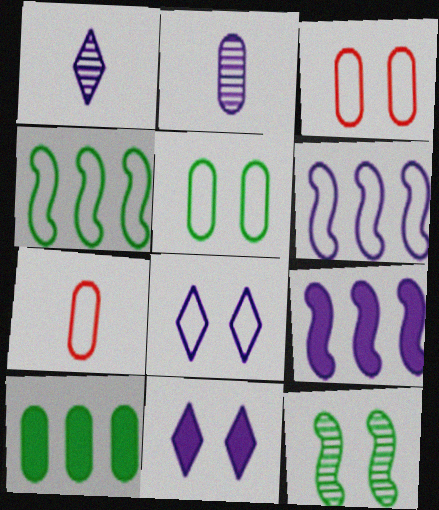[[2, 3, 10], 
[2, 6, 11], 
[2, 8, 9], 
[3, 11, 12], 
[4, 7, 8]]